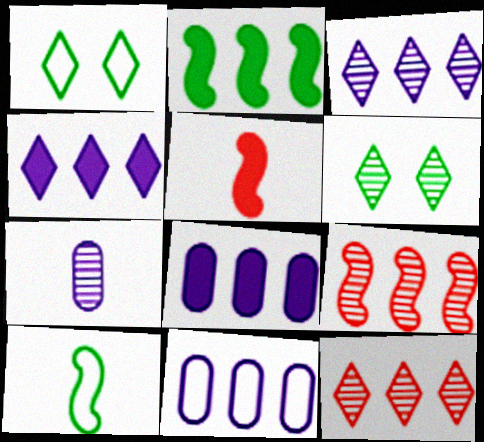[[2, 11, 12], 
[5, 6, 11], 
[6, 7, 9]]